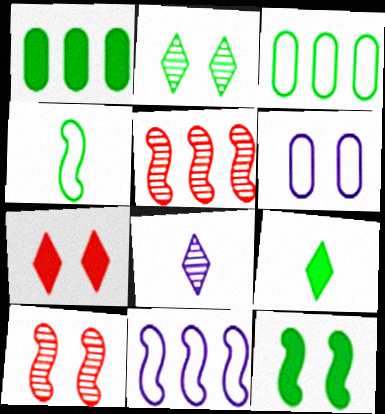[[1, 2, 4], 
[1, 9, 12], 
[5, 6, 9]]